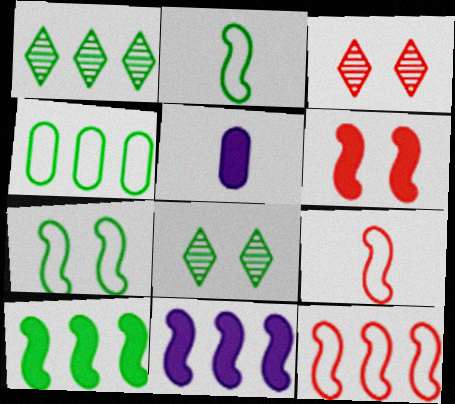[[1, 4, 10], 
[5, 8, 12]]